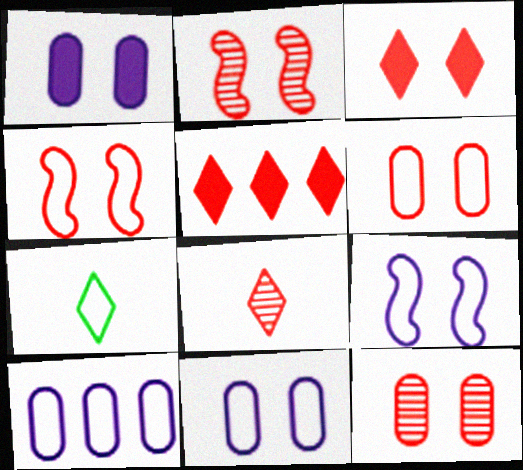[[2, 3, 6], 
[3, 4, 12], 
[4, 7, 10]]